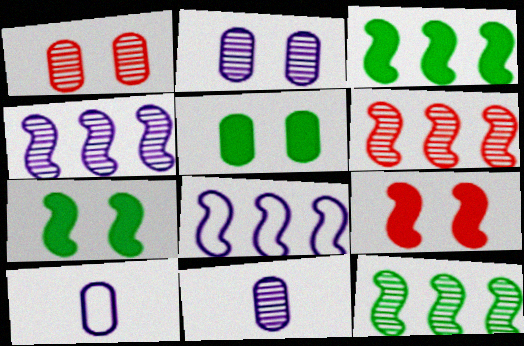[[3, 6, 8], 
[4, 6, 12]]